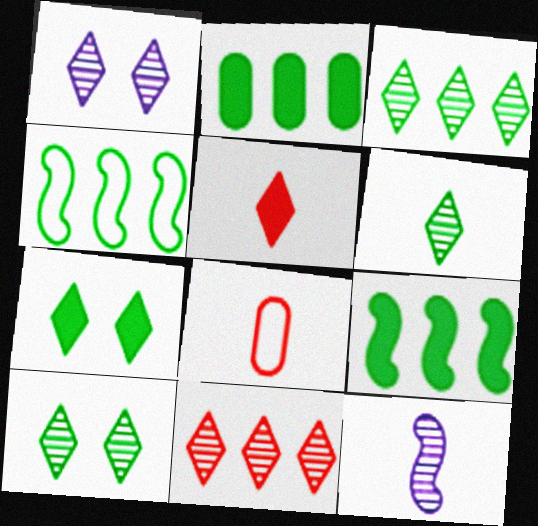[[1, 6, 11], 
[1, 8, 9], 
[2, 3, 4], 
[3, 6, 10]]